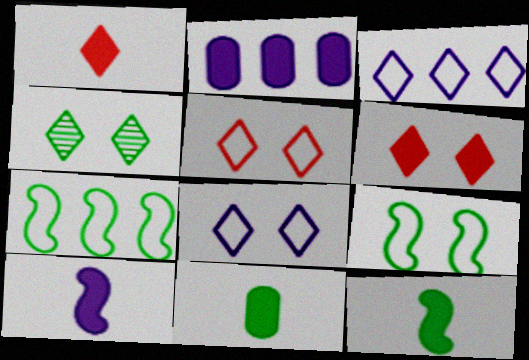[[1, 3, 4], 
[1, 10, 11], 
[2, 6, 12], 
[4, 6, 8], 
[4, 7, 11]]